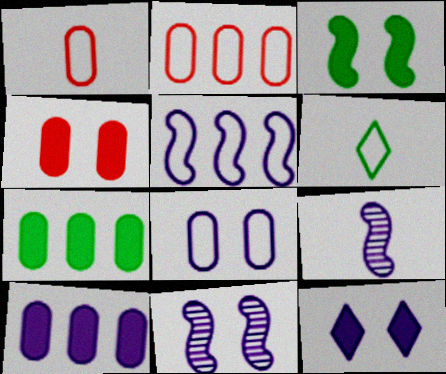[[3, 4, 12], 
[8, 11, 12]]